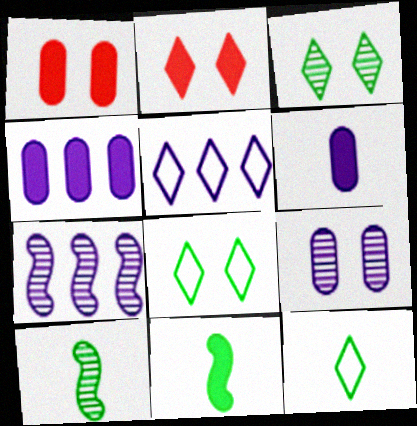[[1, 5, 10], 
[1, 7, 12], 
[2, 4, 11], 
[4, 5, 7]]